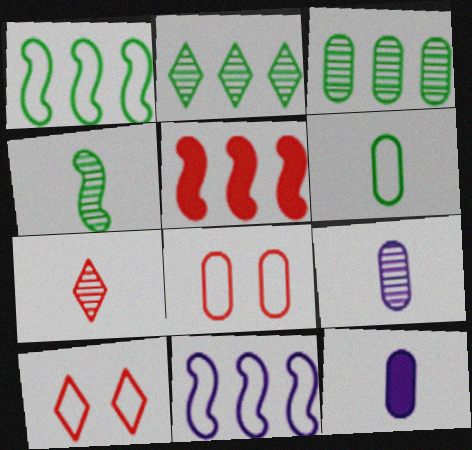[[3, 8, 12], 
[4, 7, 9], 
[5, 7, 8], 
[6, 10, 11]]